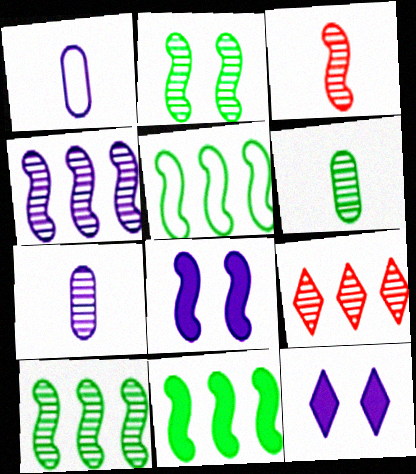[[1, 4, 12], 
[2, 3, 4], 
[2, 7, 9], 
[3, 5, 8], 
[5, 10, 11]]